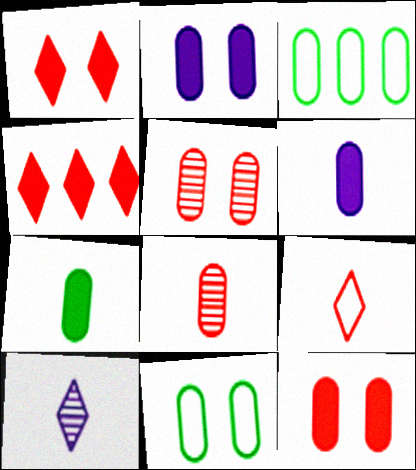[[2, 3, 8], 
[2, 5, 11], 
[3, 5, 6]]